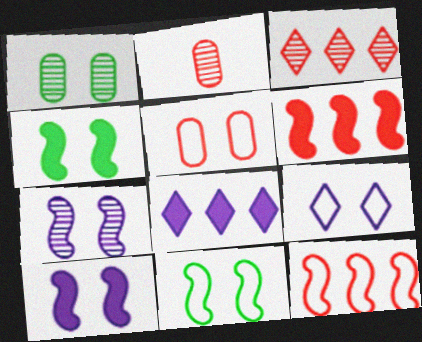[[2, 8, 11], 
[5, 9, 11]]